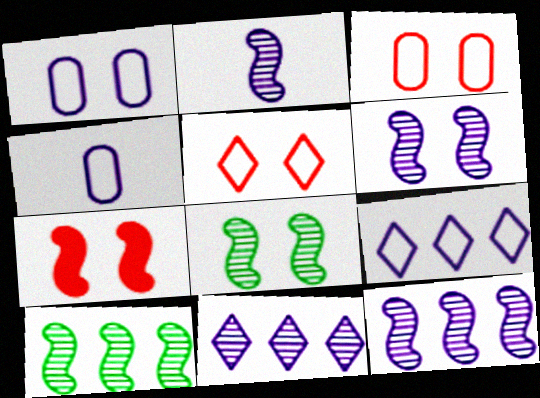[[2, 6, 12]]